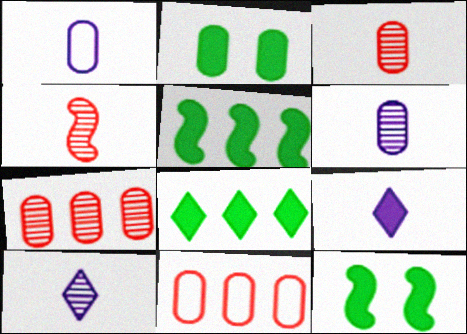[[1, 2, 7], 
[2, 6, 11], 
[10, 11, 12]]